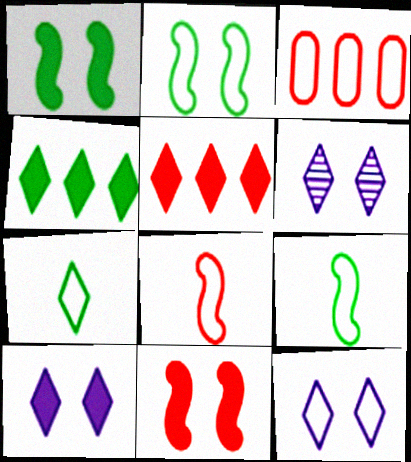[[3, 9, 12], 
[5, 6, 7], 
[6, 10, 12]]